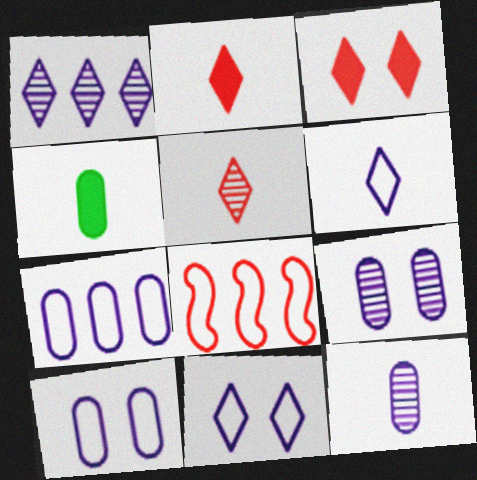[]